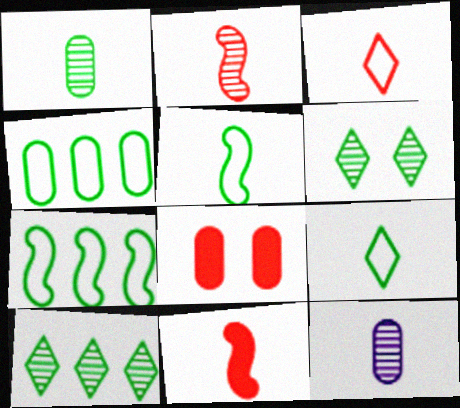[[4, 8, 12], 
[9, 11, 12]]